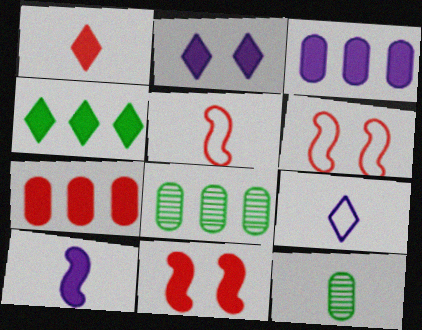[[1, 2, 4], 
[1, 7, 11], 
[2, 3, 10], 
[2, 5, 8], 
[8, 9, 11]]